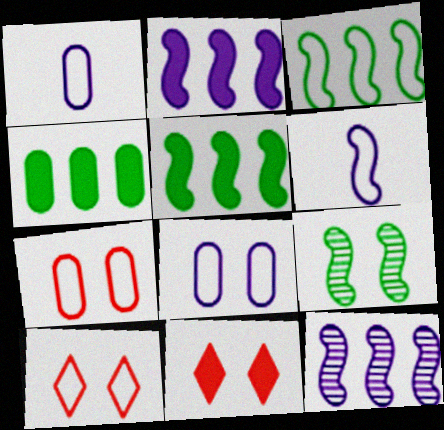[[1, 3, 10], 
[8, 9, 11]]